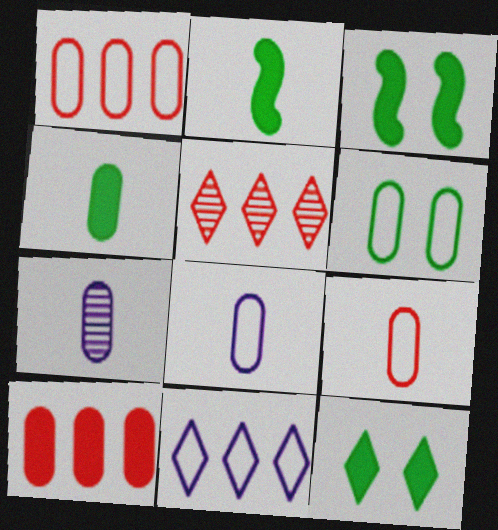[[1, 6, 8], 
[3, 5, 8], 
[4, 7, 9], 
[6, 7, 10]]